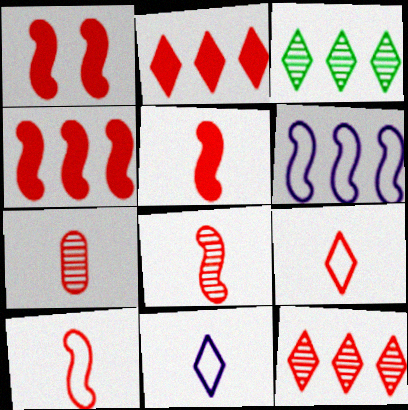[[1, 4, 5], 
[5, 7, 9], 
[5, 8, 10]]